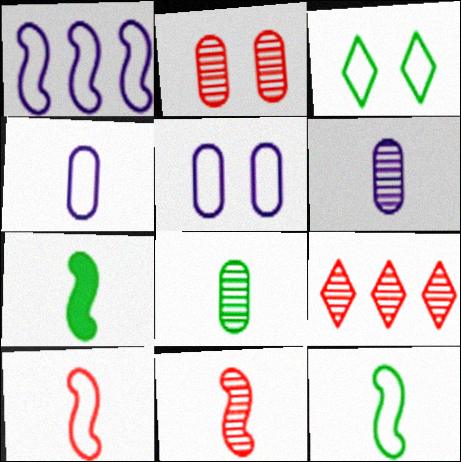[[2, 9, 11], 
[5, 7, 9]]